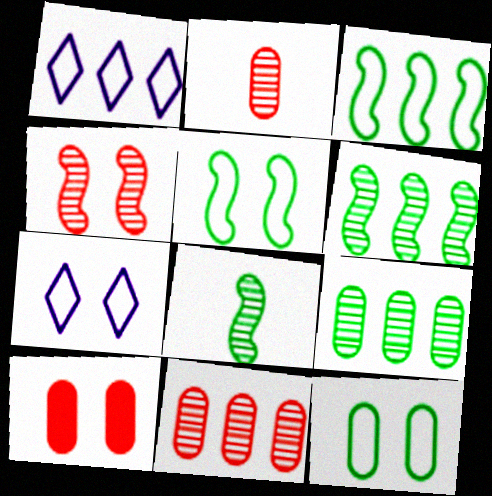[[1, 8, 10]]